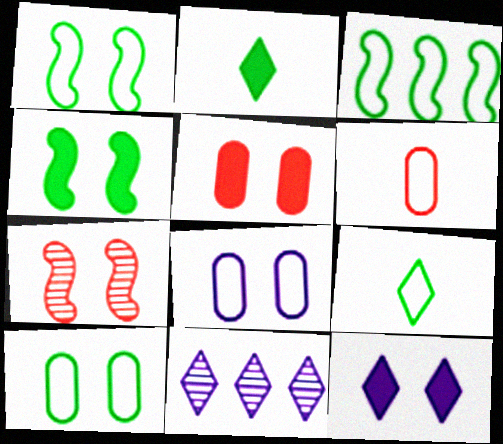[[3, 9, 10], 
[4, 5, 12], 
[4, 6, 11], 
[7, 10, 12]]